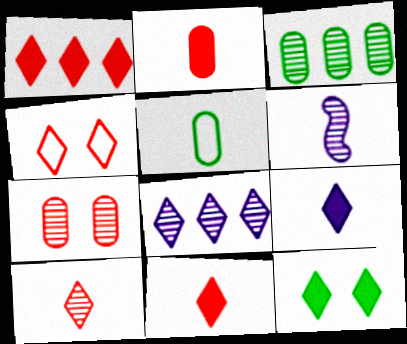[[1, 4, 10], 
[1, 9, 12], 
[5, 6, 11]]